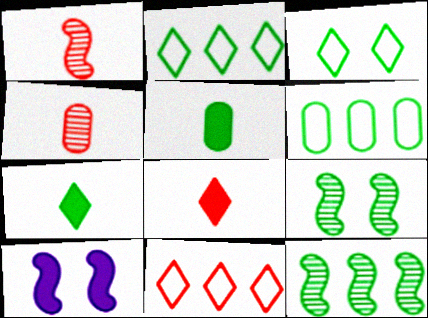[[2, 4, 10], 
[2, 5, 9], 
[3, 5, 12], 
[6, 7, 9]]